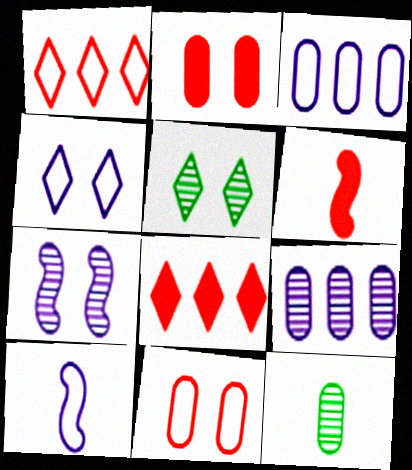[[2, 3, 12], 
[2, 6, 8], 
[3, 4, 10], 
[3, 5, 6]]